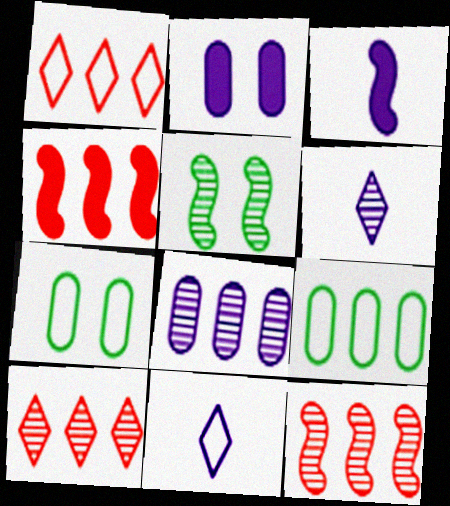[[3, 7, 10], 
[4, 6, 7]]